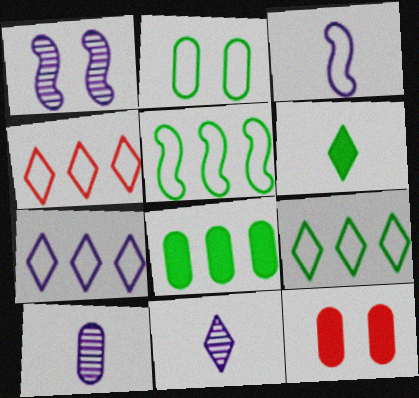[[2, 3, 4], 
[4, 7, 9], 
[5, 11, 12]]